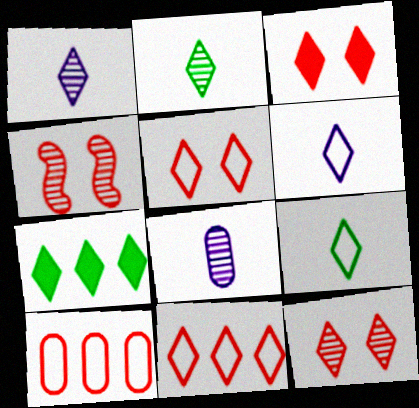[[1, 5, 7], 
[3, 5, 12], 
[6, 7, 12]]